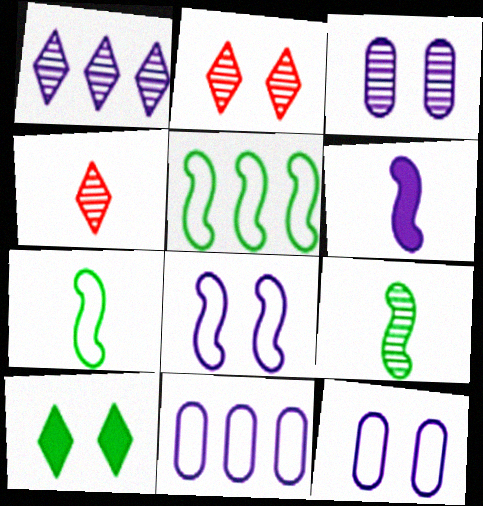[[1, 6, 12]]